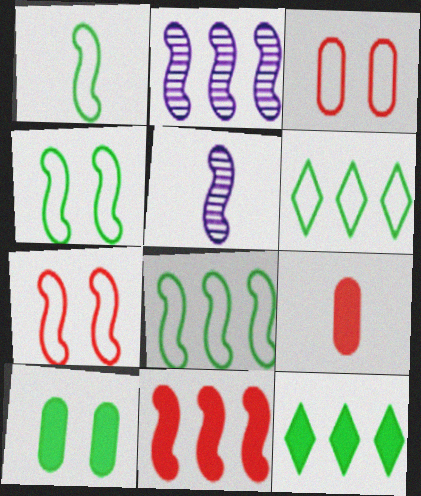[[1, 4, 8], 
[2, 8, 11], 
[3, 5, 12], 
[4, 5, 11]]